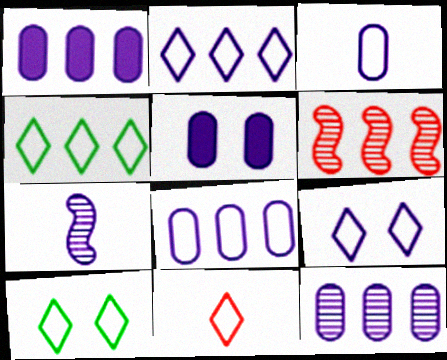[[1, 4, 6], 
[1, 7, 9], 
[1, 8, 12], 
[2, 5, 7], 
[2, 10, 11], 
[3, 5, 12], 
[4, 9, 11]]